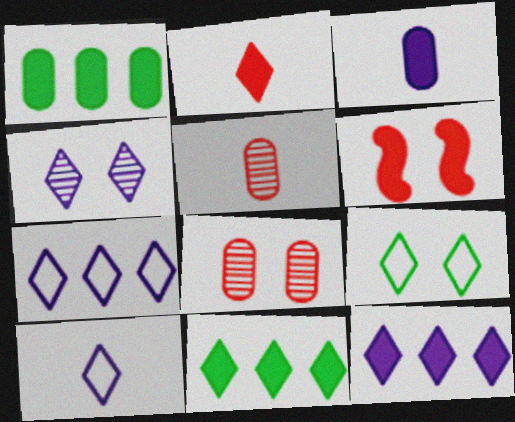[[3, 6, 11], 
[4, 10, 12]]